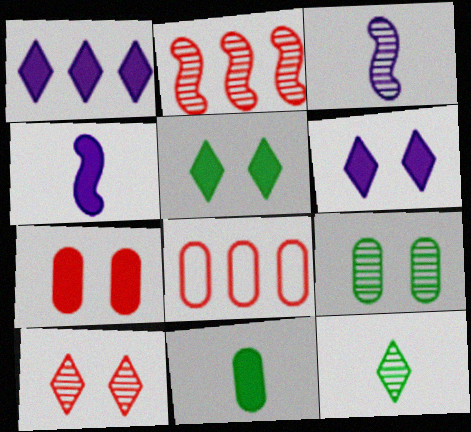[[3, 5, 8]]